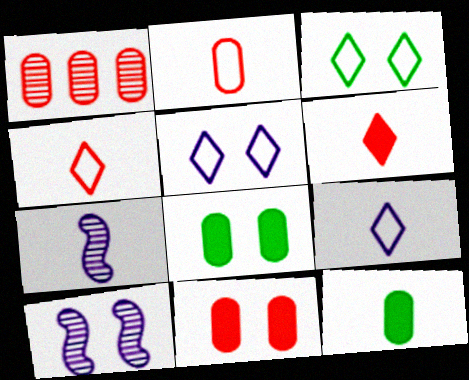[[1, 2, 11], 
[3, 10, 11], 
[4, 7, 12]]